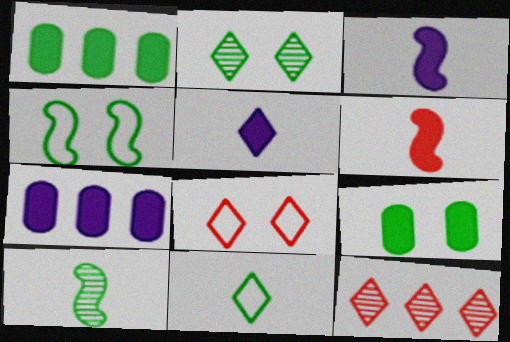[[2, 4, 9], 
[7, 8, 10]]